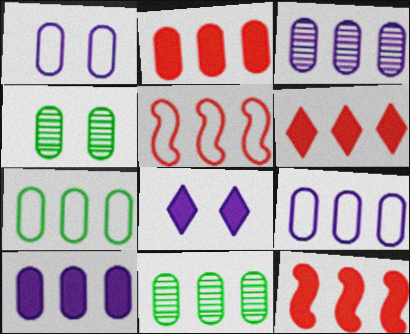[[2, 3, 7], 
[2, 6, 12], 
[2, 9, 11], 
[3, 9, 10]]